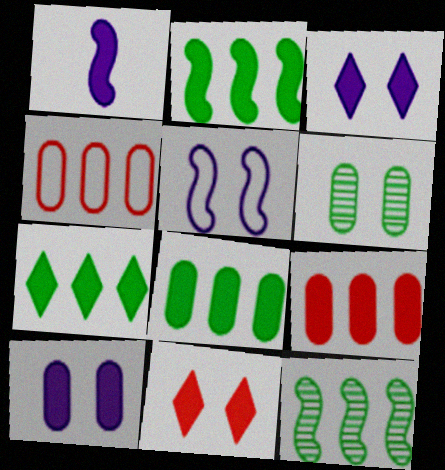[[1, 8, 11], 
[2, 7, 8], 
[5, 6, 11]]